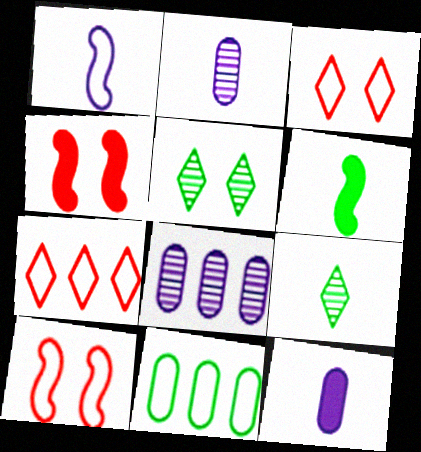[[1, 3, 11], 
[3, 6, 8], 
[5, 6, 11]]